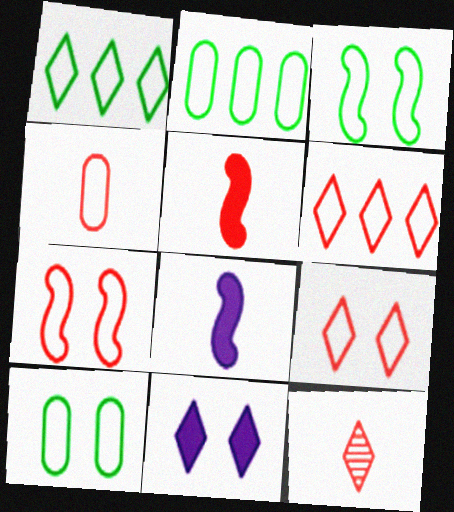[[1, 11, 12], 
[4, 5, 12], 
[4, 6, 7]]